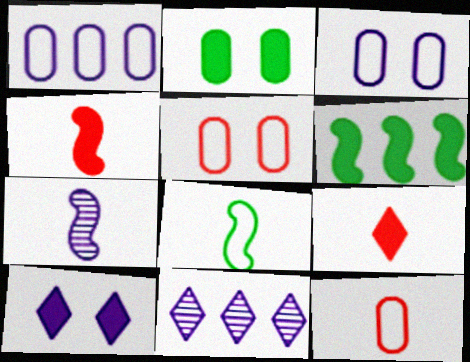[[1, 7, 10], 
[4, 7, 8]]